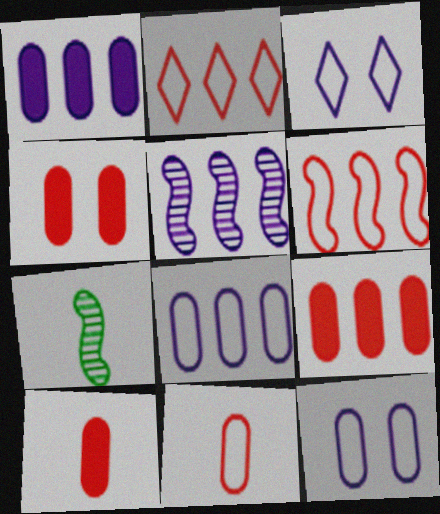[[3, 7, 9], 
[4, 9, 10]]